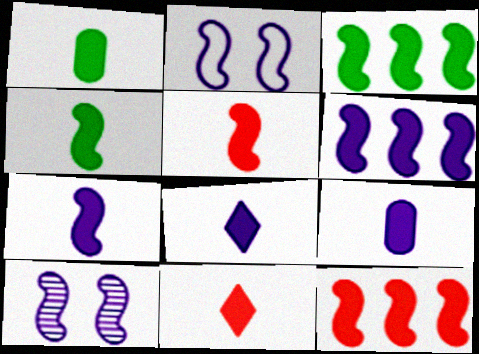[[1, 5, 8], 
[1, 7, 11], 
[3, 6, 12], 
[4, 5, 7], 
[4, 9, 11], 
[7, 8, 9]]